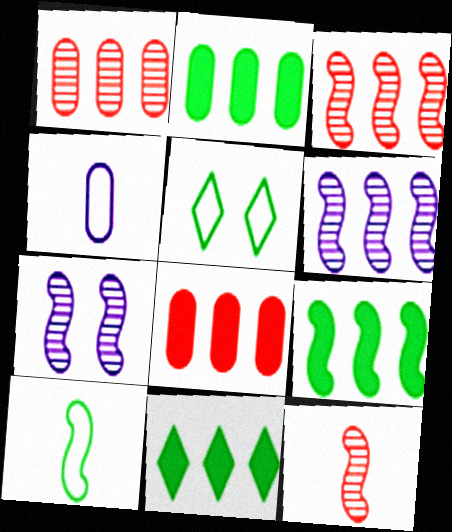[[2, 9, 11]]